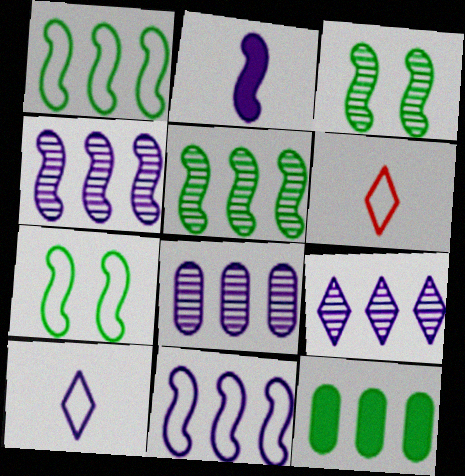[[4, 8, 9]]